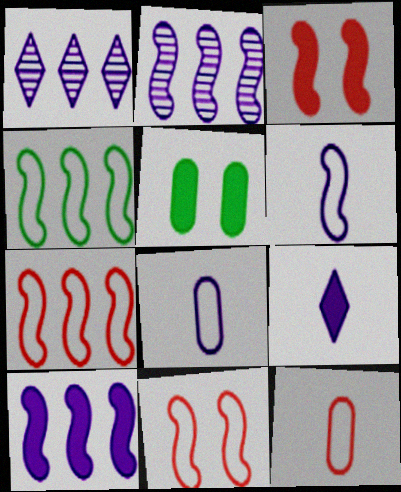[[4, 6, 11]]